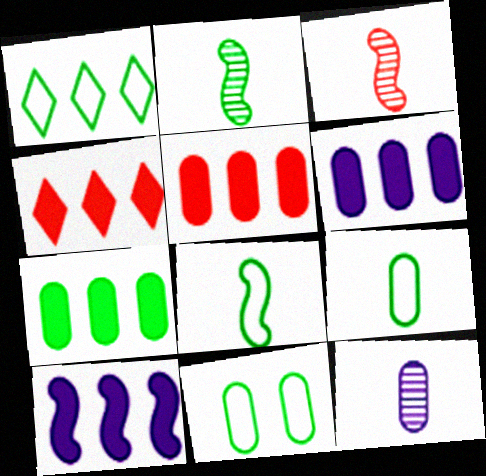[[1, 8, 11], 
[4, 7, 10], 
[5, 6, 7], 
[5, 11, 12]]